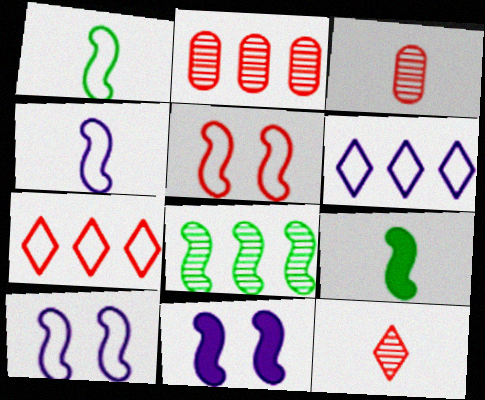[]